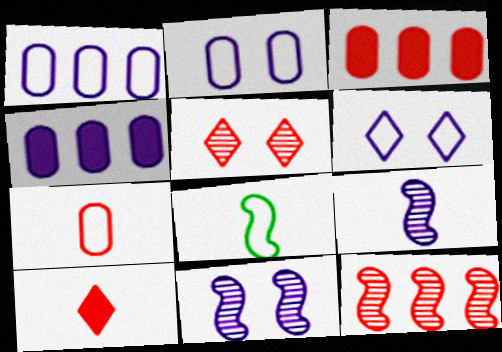[[4, 5, 8], 
[4, 6, 9]]